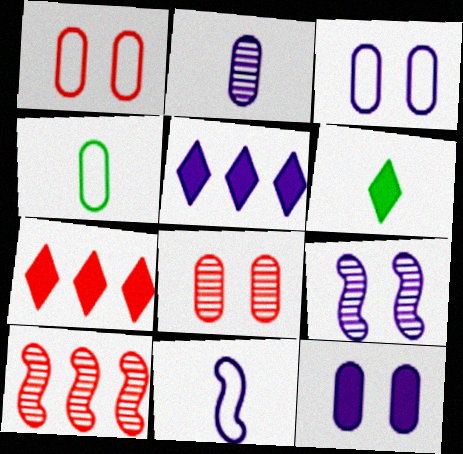[[3, 6, 10], 
[4, 7, 9]]